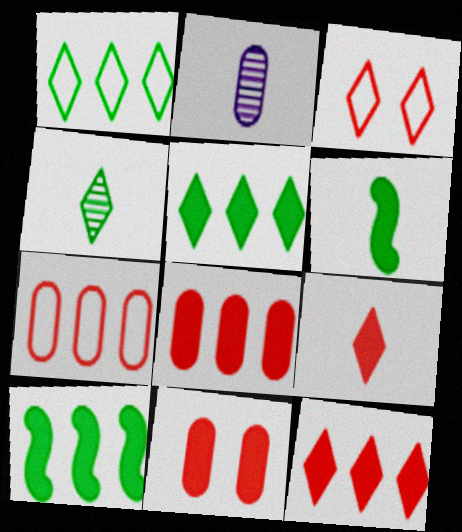[[2, 3, 10]]